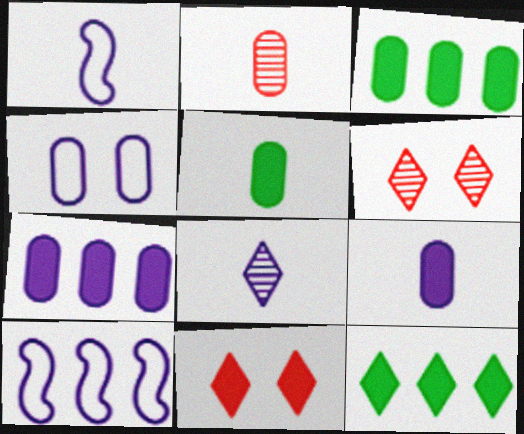[[1, 3, 6], 
[1, 8, 9], 
[2, 3, 4], 
[5, 6, 10]]